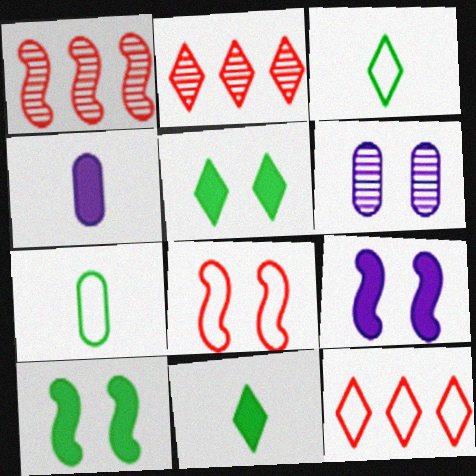[[2, 7, 9], 
[5, 6, 8]]